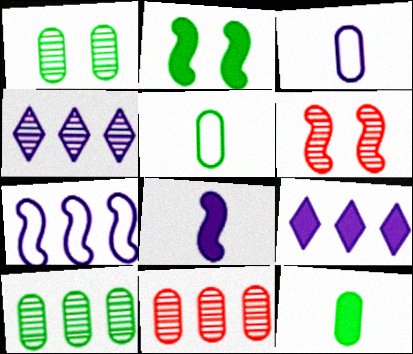[[5, 6, 9]]